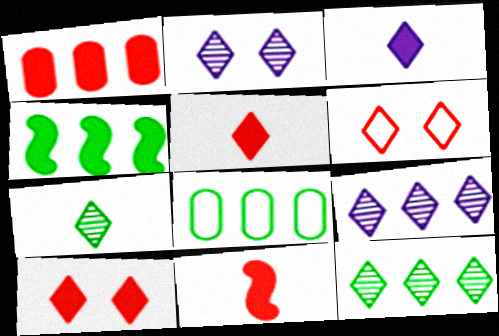[[1, 10, 11], 
[2, 8, 11], 
[3, 6, 12], 
[4, 8, 12]]